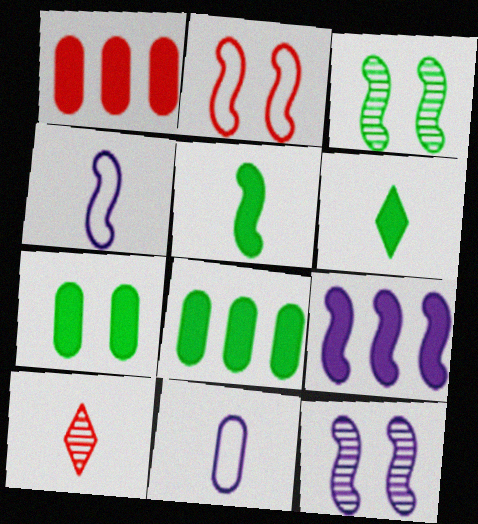[[1, 2, 10], 
[4, 9, 12], 
[5, 10, 11]]